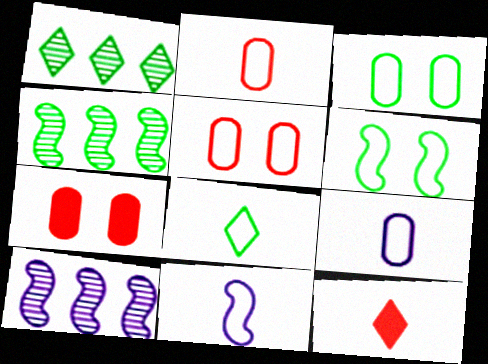[[1, 7, 11], 
[2, 8, 11], 
[3, 10, 12], 
[7, 8, 10]]